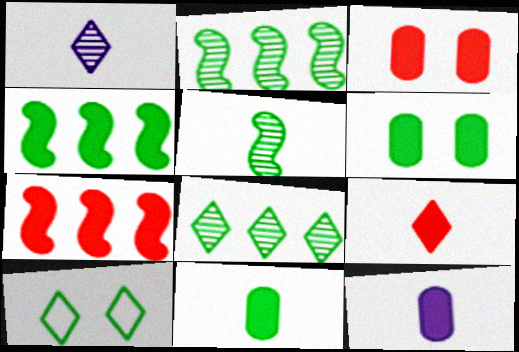[[2, 10, 11], 
[3, 7, 9]]